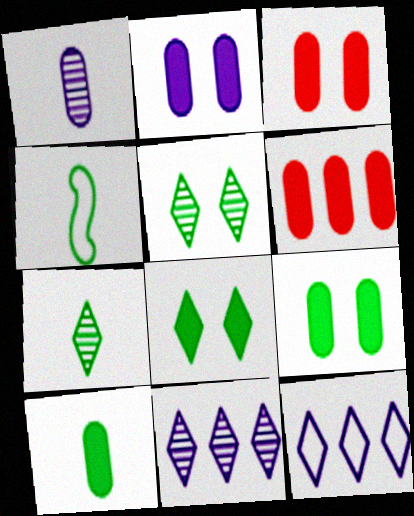[[2, 3, 9], 
[2, 6, 10], 
[3, 4, 11], 
[4, 7, 10]]